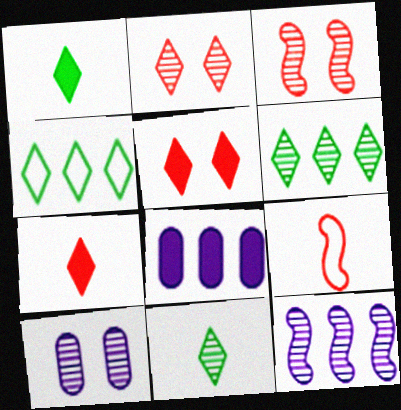[]